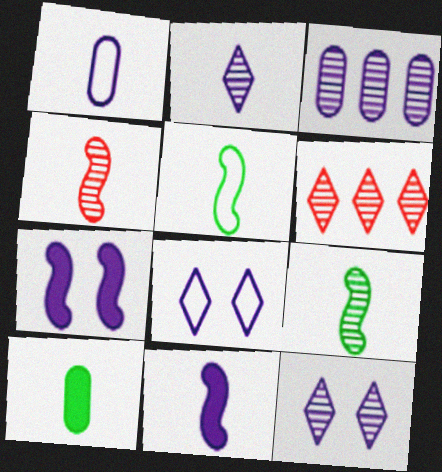[[1, 2, 11], 
[3, 8, 11], 
[4, 5, 11]]